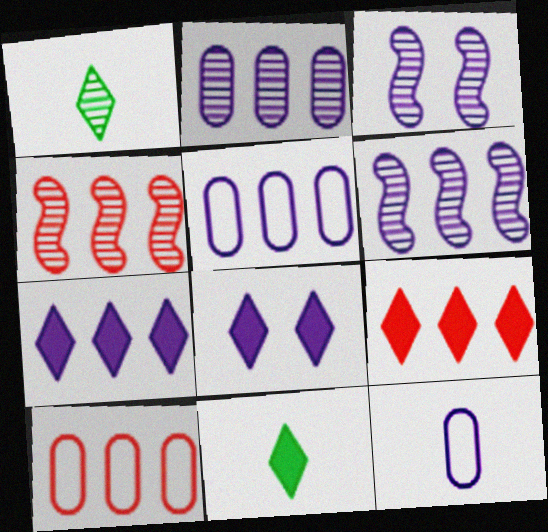[[3, 7, 12], 
[3, 10, 11], 
[4, 9, 10], 
[5, 6, 7], 
[6, 8, 12], 
[8, 9, 11]]